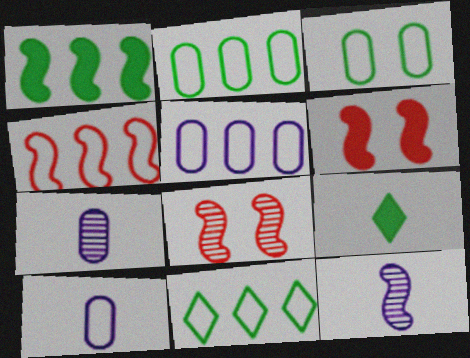[[4, 5, 11], 
[5, 8, 9], 
[6, 7, 11]]